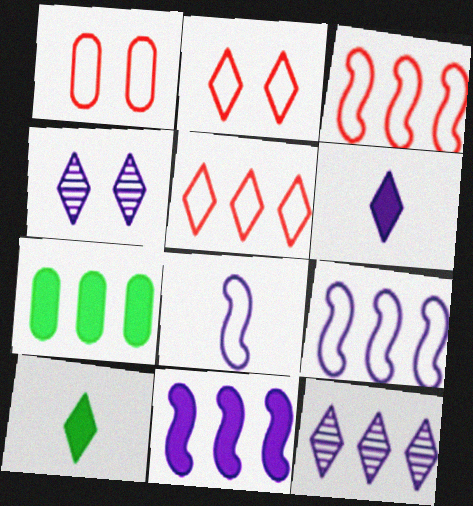[[2, 10, 12], 
[3, 7, 12], 
[4, 5, 10]]